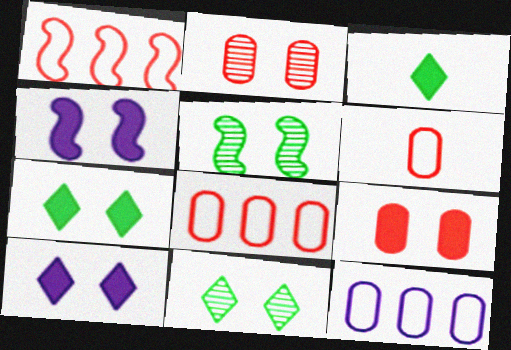[[4, 7, 9]]